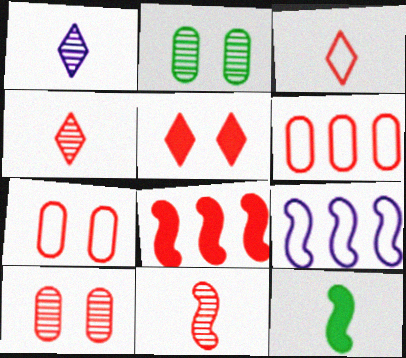[[3, 8, 10], 
[4, 7, 8], 
[5, 6, 11]]